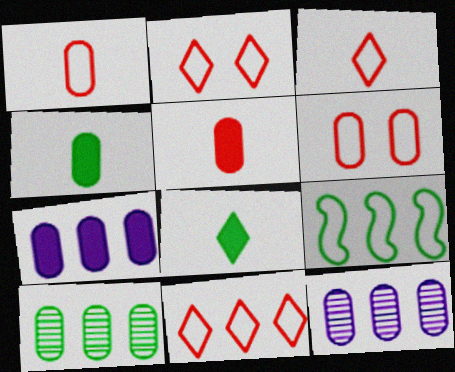[[2, 3, 11], 
[4, 6, 12]]